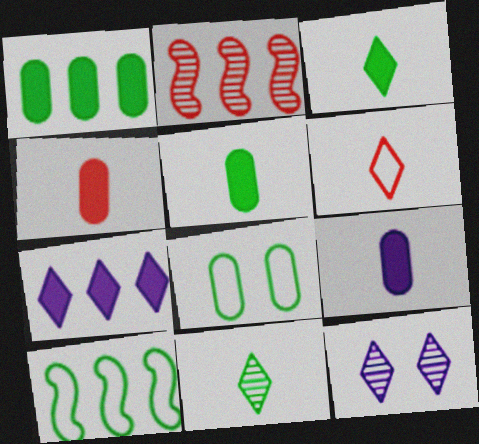[[4, 5, 9], 
[4, 10, 12]]